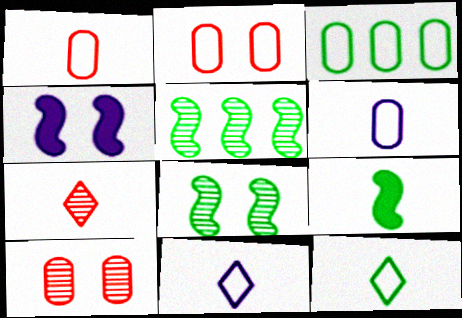[[2, 3, 6], 
[3, 4, 7], 
[6, 7, 9]]